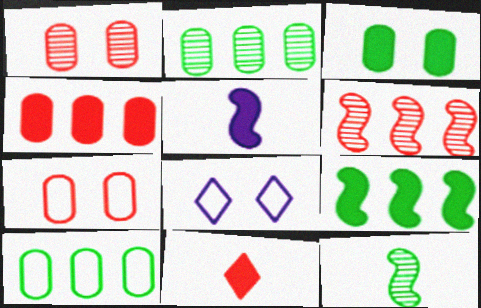[[4, 8, 12], 
[6, 7, 11]]